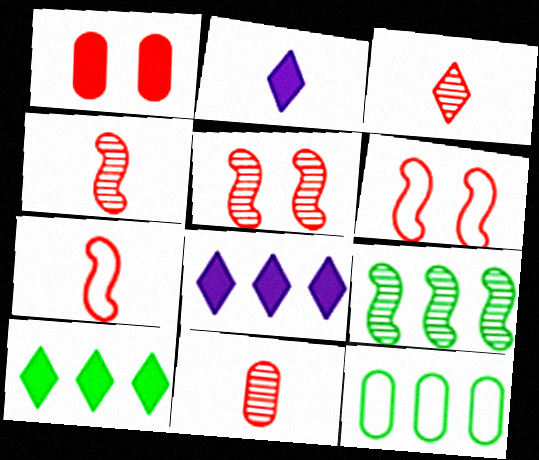[[2, 5, 12], 
[3, 4, 11], 
[9, 10, 12]]